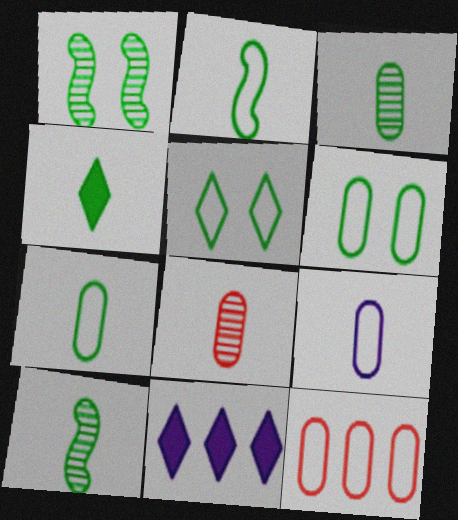[[2, 3, 4], 
[4, 7, 10], 
[6, 9, 12]]